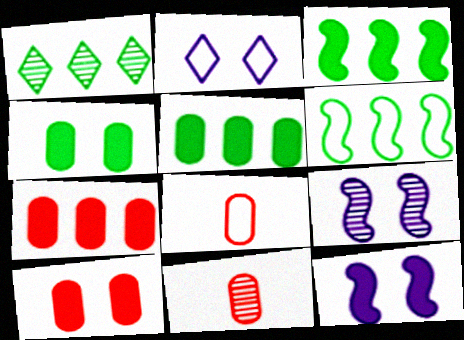[[1, 5, 6], 
[1, 8, 12], 
[1, 9, 11], 
[2, 3, 11], 
[2, 6, 8]]